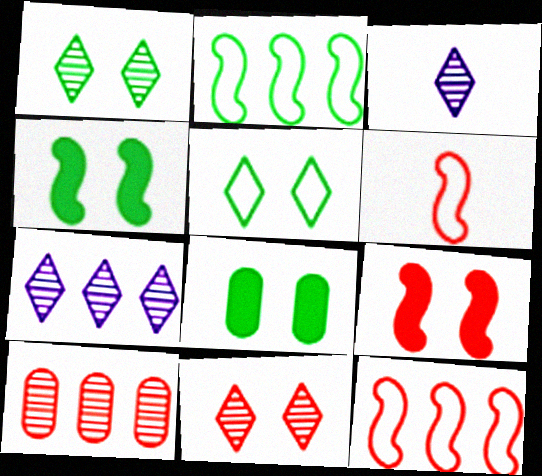[[3, 8, 12], 
[6, 7, 8]]